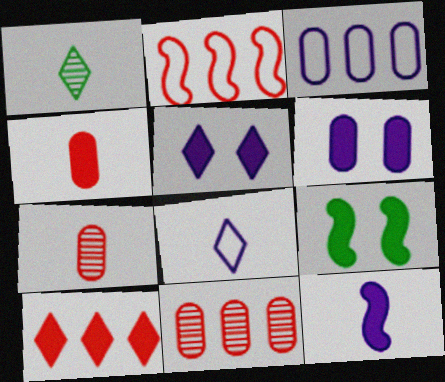[[1, 2, 6], 
[2, 10, 11], 
[8, 9, 11]]